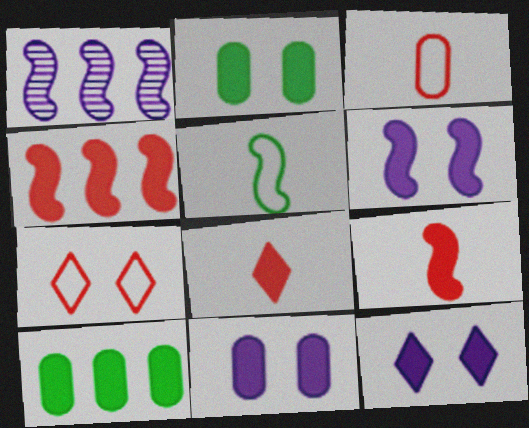[[6, 8, 10], 
[6, 11, 12], 
[9, 10, 12]]